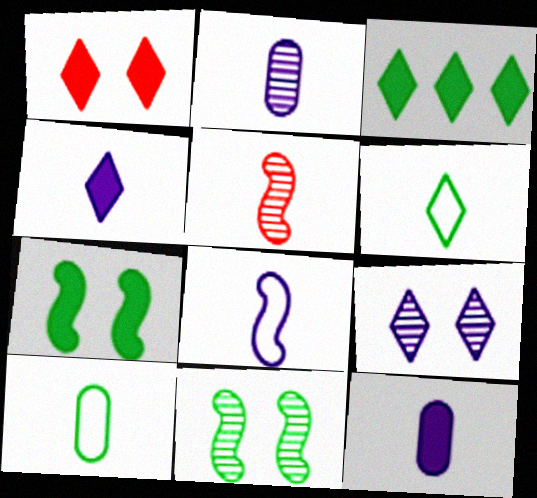[[1, 3, 4], 
[2, 4, 8], 
[3, 10, 11], 
[4, 5, 10], 
[5, 6, 12]]